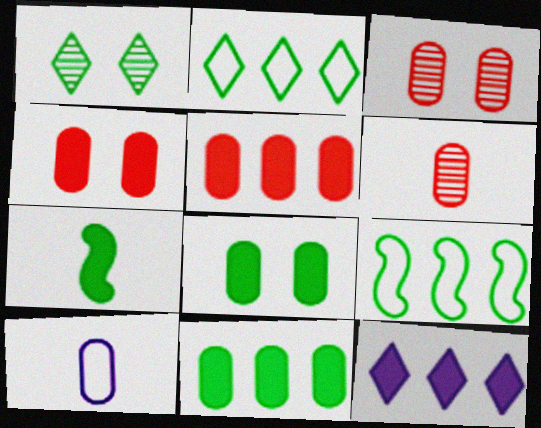[[3, 10, 11], 
[4, 7, 12]]